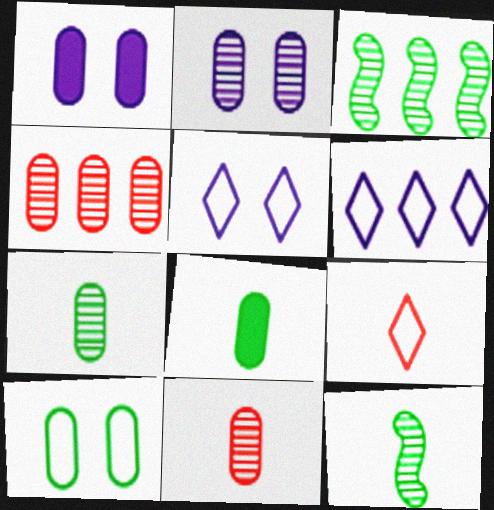[[1, 3, 9], 
[2, 4, 7]]